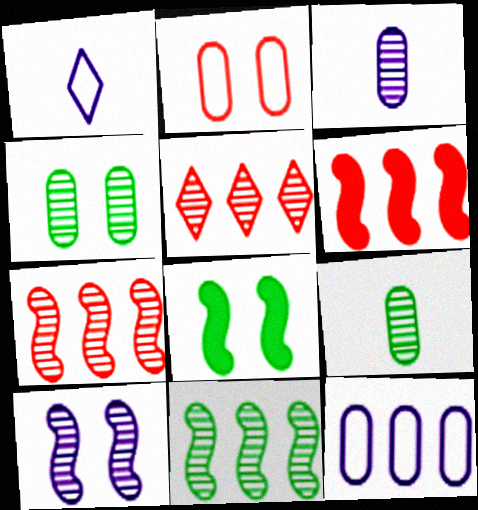[[1, 4, 6], 
[5, 9, 10]]